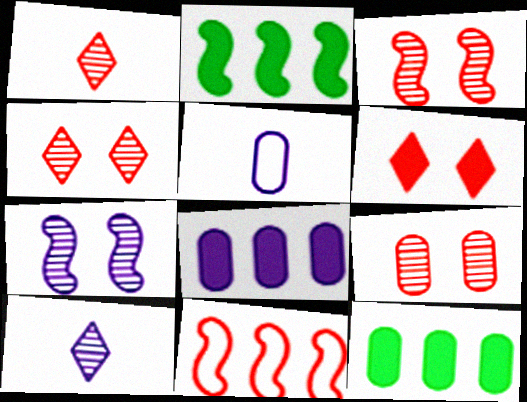[[2, 4, 5], 
[3, 4, 9], 
[5, 9, 12]]